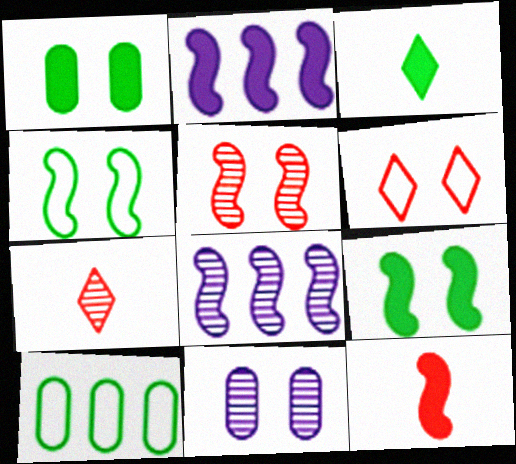[[2, 9, 12], 
[4, 8, 12], 
[6, 9, 11]]